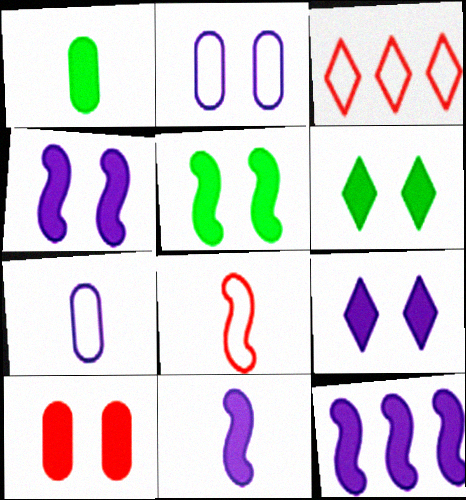[[4, 6, 10], 
[4, 11, 12], 
[5, 9, 10]]